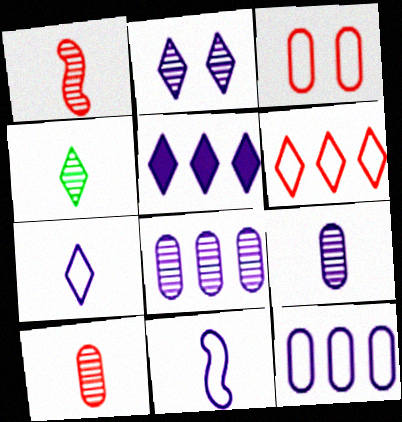[[1, 4, 9], 
[2, 5, 7]]